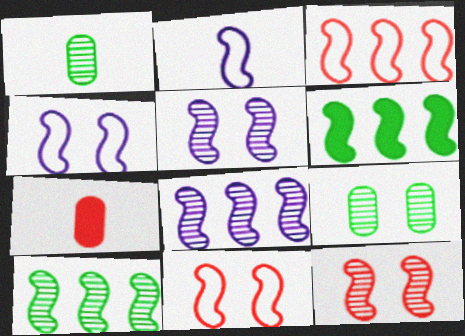[[2, 6, 12], 
[3, 6, 8]]